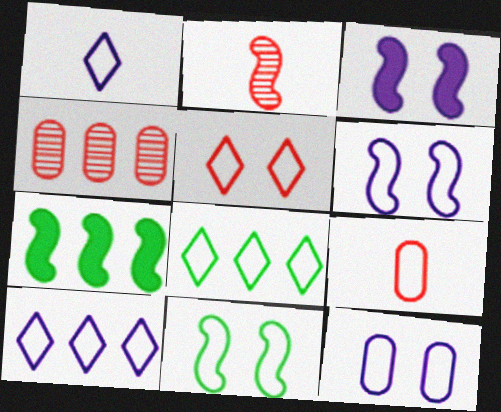[[1, 5, 8], 
[2, 6, 7], 
[4, 7, 10], 
[5, 11, 12], 
[6, 8, 9], 
[9, 10, 11]]